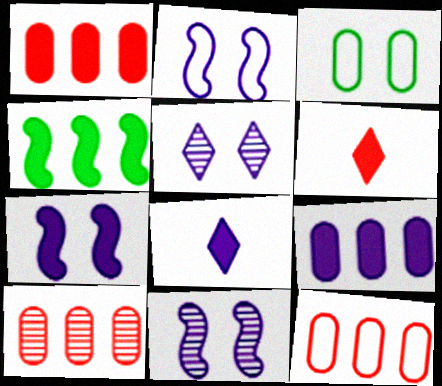[[1, 10, 12], 
[2, 7, 11], 
[7, 8, 9]]